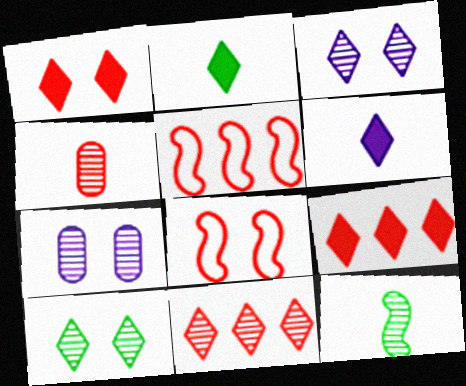[[1, 4, 5], 
[2, 5, 7], 
[4, 8, 9], 
[7, 11, 12]]